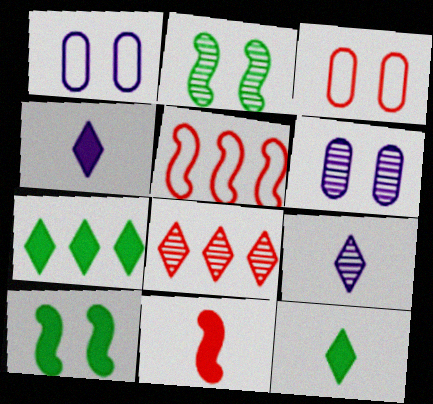[[3, 8, 11], 
[5, 6, 12]]